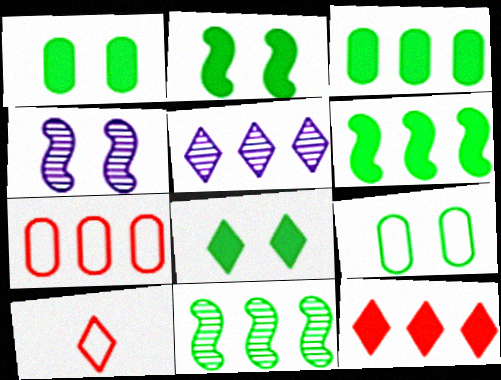[[1, 2, 8], 
[3, 4, 10], 
[5, 6, 7], 
[5, 8, 10]]